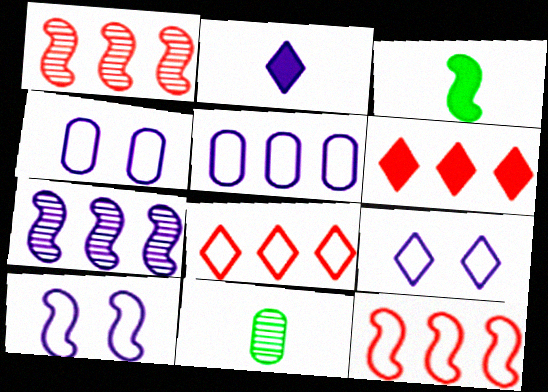[[1, 3, 10], 
[2, 4, 7], 
[4, 9, 10], 
[6, 10, 11]]